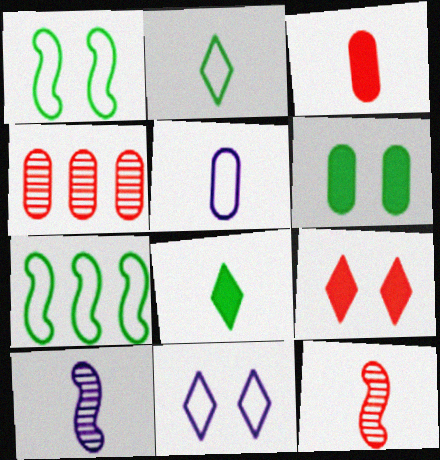[[2, 3, 10], 
[4, 5, 6], 
[5, 8, 12]]